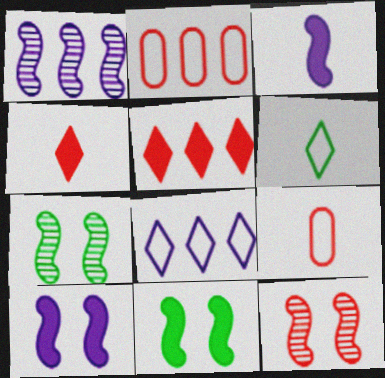[[2, 4, 12], 
[5, 9, 12]]